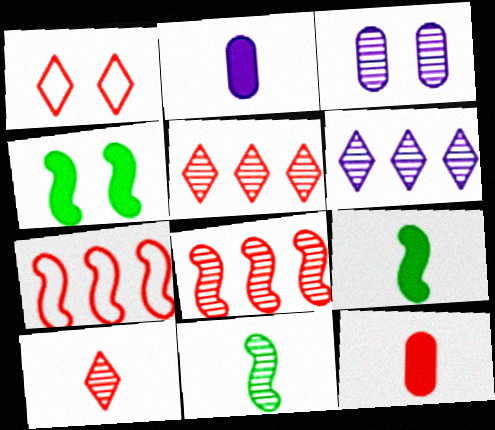[[1, 3, 4], 
[1, 8, 12], 
[3, 5, 11]]